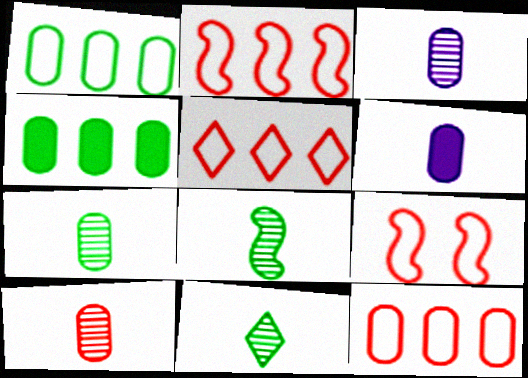[[2, 5, 12], 
[3, 7, 10], 
[7, 8, 11]]